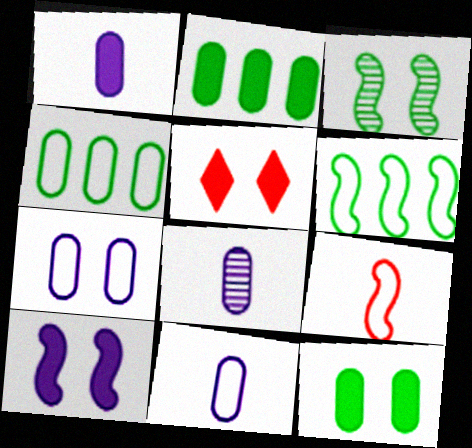[[1, 8, 11], 
[3, 5, 7], 
[5, 6, 8], 
[5, 10, 12]]